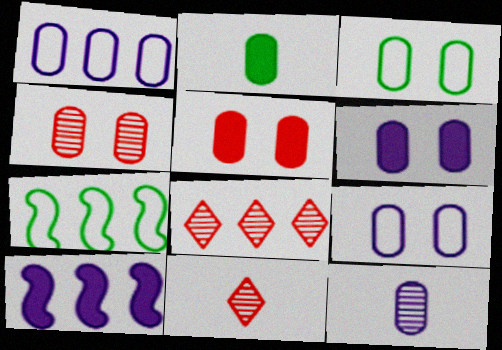[[1, 2, 4], 
[1, 6, 12], 
[3, 4, 6], 
[3, 10, 11], 
[6, 7, 11]]